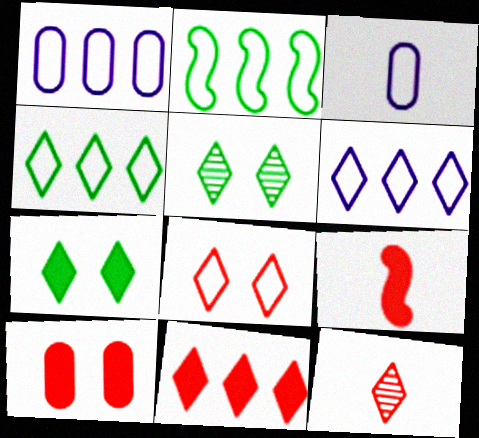[[1, 5, 9], 
[2, 3, 8], 
[6, 7, 12], 
[8, 11, 12], 
[9, 10, 11]]